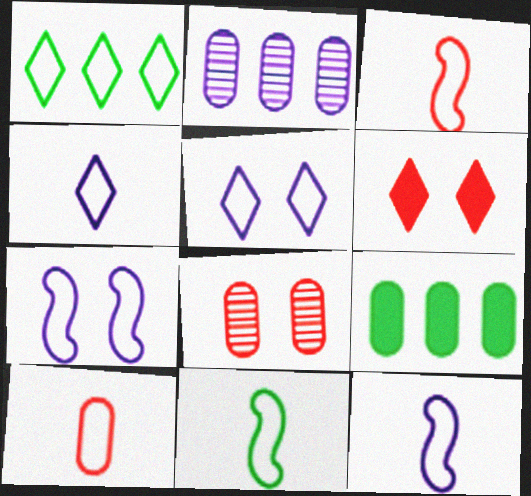[[1, 7, 10], 
[2, 6, 11], 
[3, 11, 12], 
[4, 10, 11]]